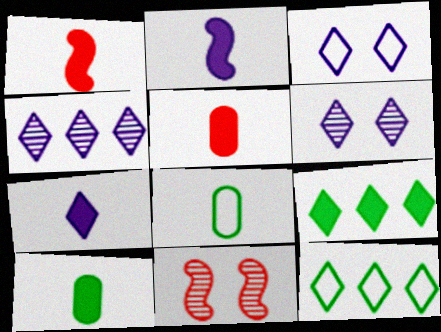[[1, 7, 10], 
[3, 4, 7]]